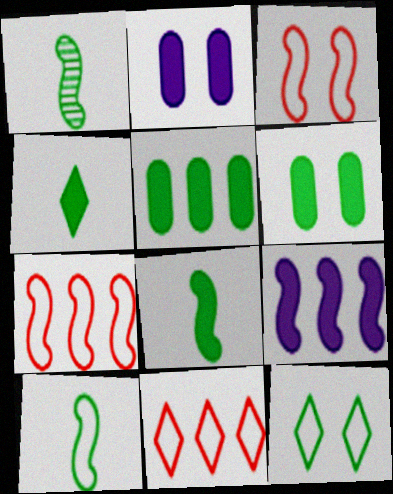[[1, 2, 11], 
[1, 3, 9], 
[1, 5, 12], 
[1, 8, 10]]